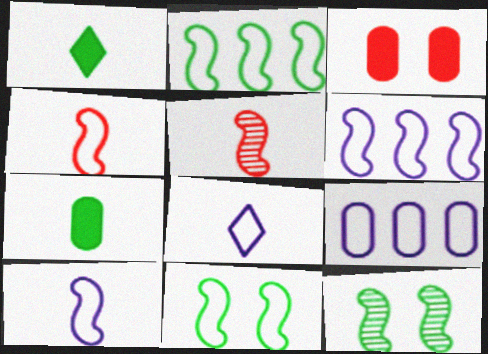[[4, 6, 11], 
[5, 7, 8]]